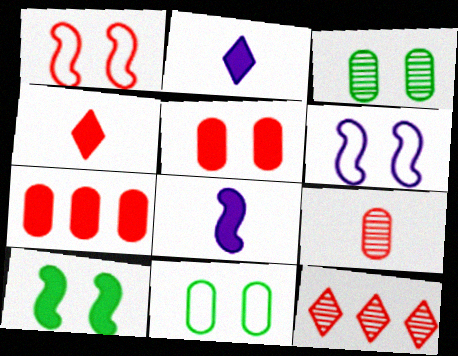[[2, 7, 10], 
[8, 11, 12]]